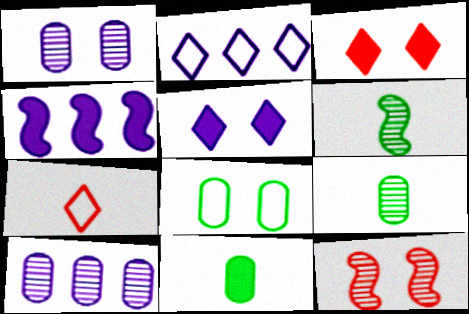[[2, 4, 10], 
[2, 11, 12], 
[3, 4, 11], 
[5, 8, 12]]